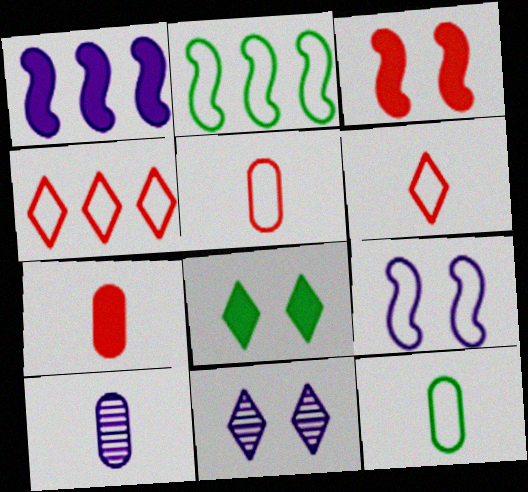[[1, 7, 8], 
[2, 7, 11], 
[4, 9, 12], 
[7, 10, 12]]